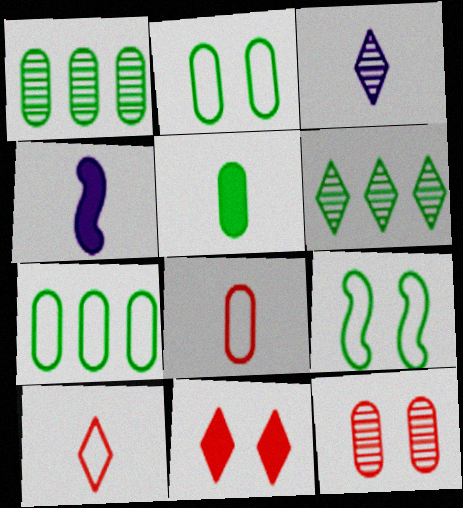[[1, 2, 5], 
[5, 6, 9]]